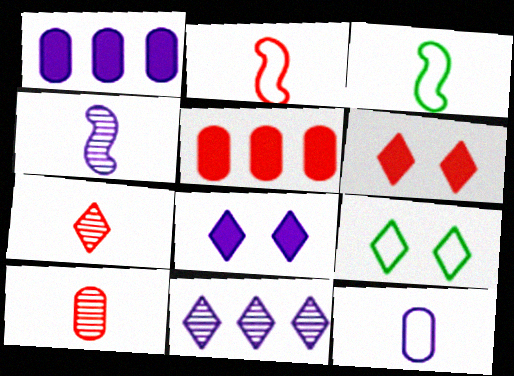[[4, 5, 9]]